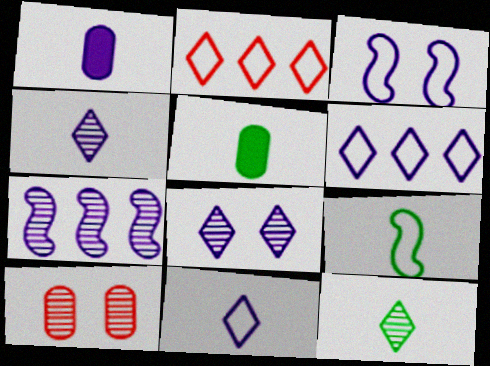[[5, 9, 12], 
[7, 10, 12]]